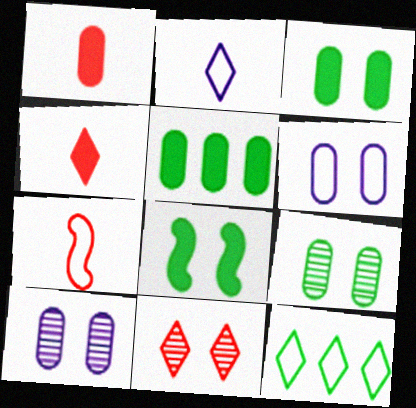[[6, 7, 12], 
[6, 8, 11]]